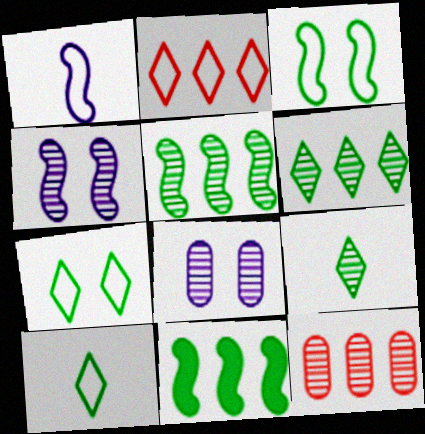[[4, 9, 12]]